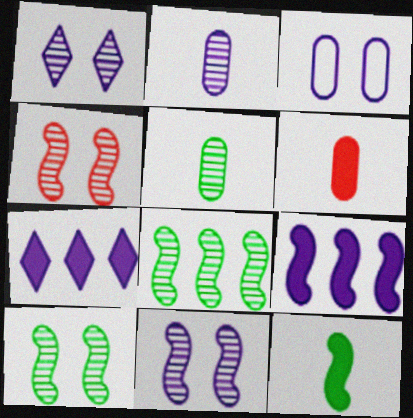[[4, 10, 11]]